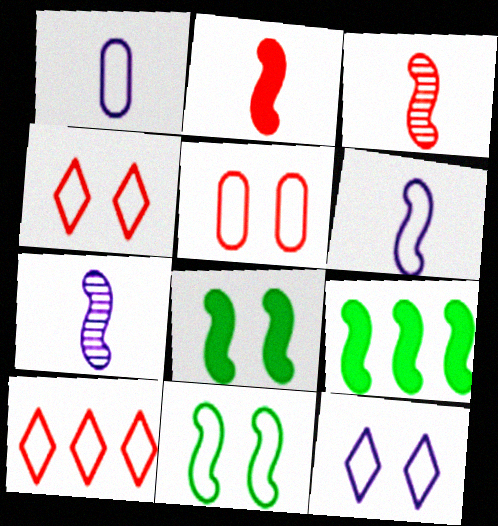[[1, 10, 11], 
[5, 11, 12]]